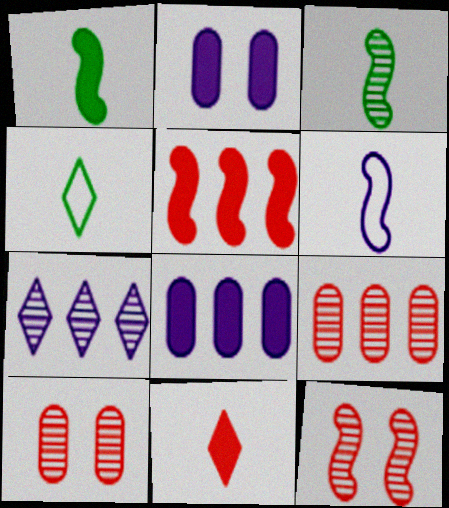[[2, 6, 7], 
[3, 7, 10], 
[4, 8, 12]]